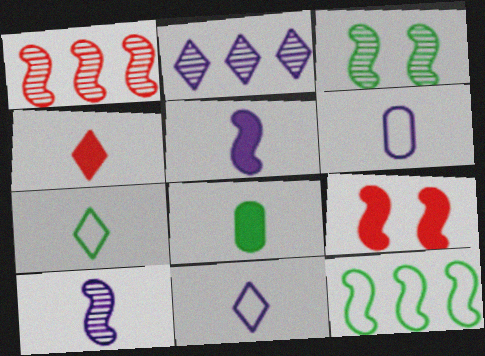[[1, 3, 10], 
[4, 5, 8], 
[9, 10, 12]]